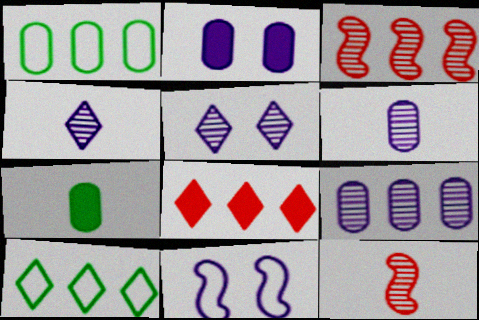[[2, 5, 11], 
[2, 10, 12]]